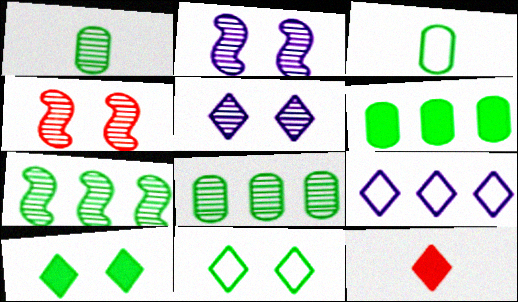[[3, 7, 10]]